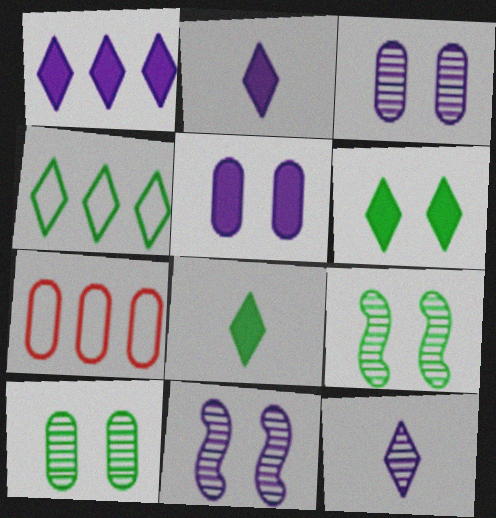[[2, 7, 9], 
[7, 8, 11]]